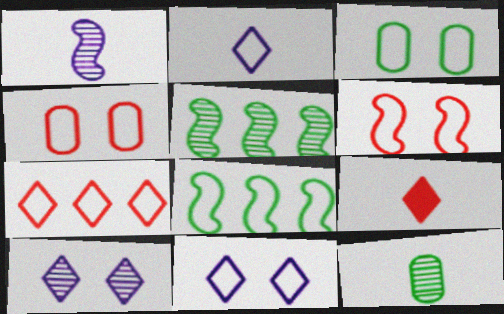[[2, 4, 8], 
[3, 6, 11]]